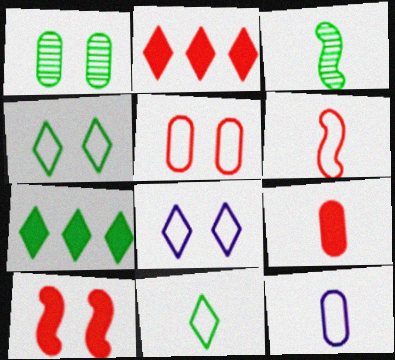[[1, 8, 10], 
[2, 9, 10], 
[6, 11, 12]]